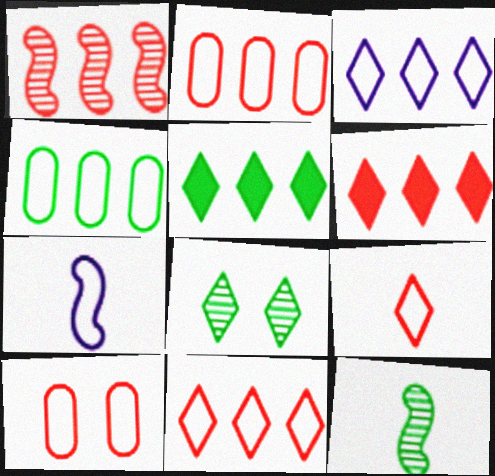[[1, 2, 6]]